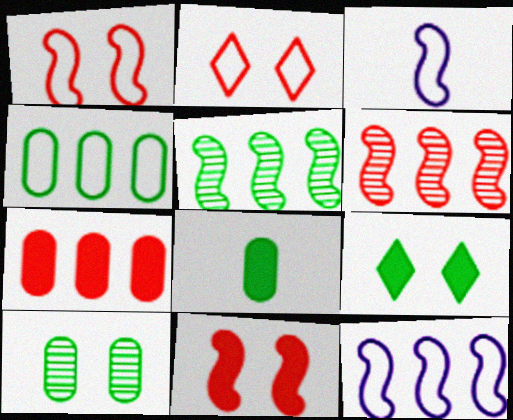[[2, 3, 4], 
[3, 5, 11], 
[4, 8, 10]]